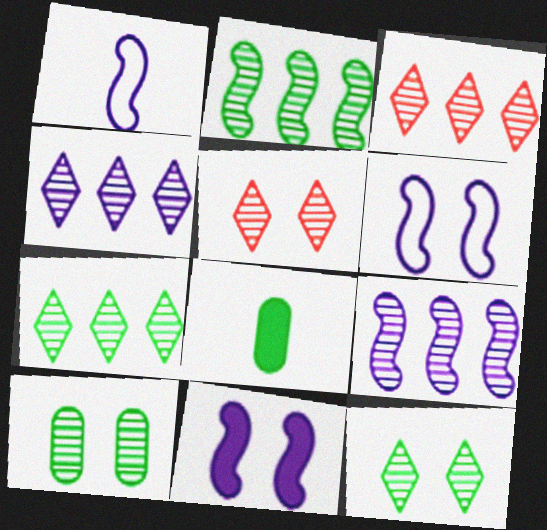[[1, 9, 11], 
[3, 4, 7], 
[3, 6, 8]]